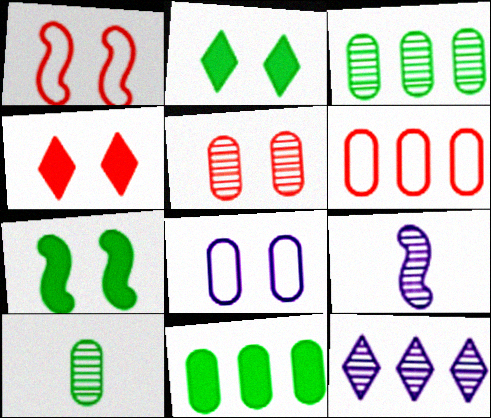[[1, 4, 5], 
[2, 6, 9]]